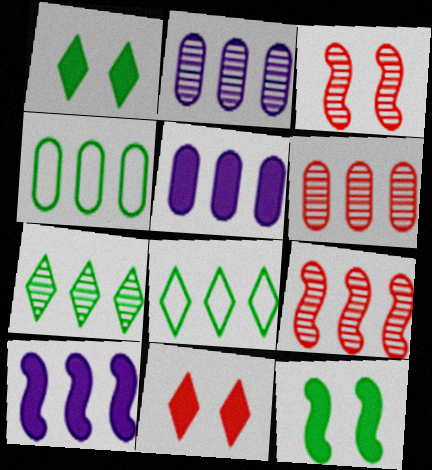[[2, 7, 9], 
[4, 5, 6], 
[5, 8, 9], 
[6, 8, 10]]